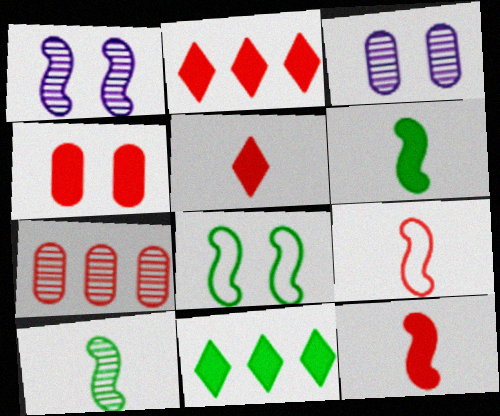[[2, 4, 12], 
[3, 9, 11]]